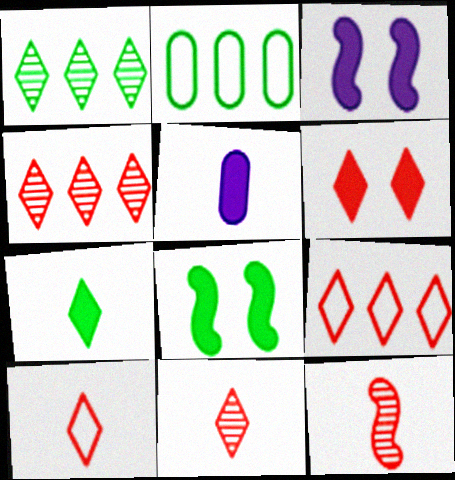[[2, 3, 11], 
[4, 6, 10], 
[6, 9, 11]]